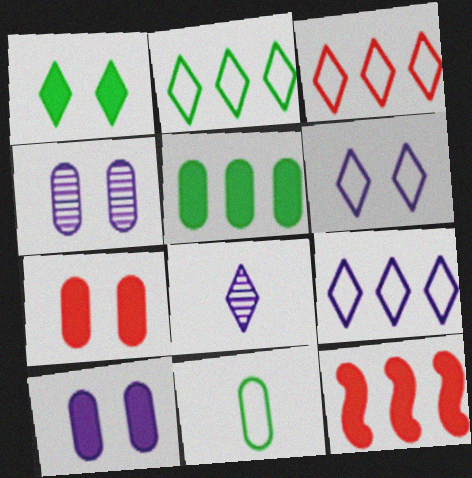[[1, 3, 8], 
[2, 3, 9]]